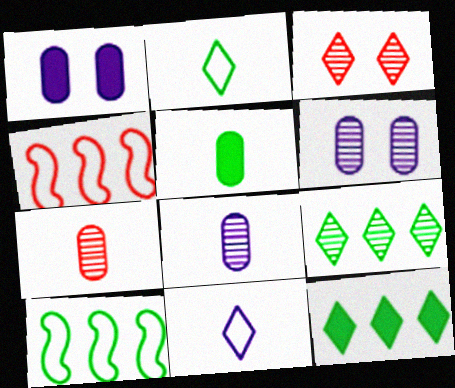[[3, 11, 12]]